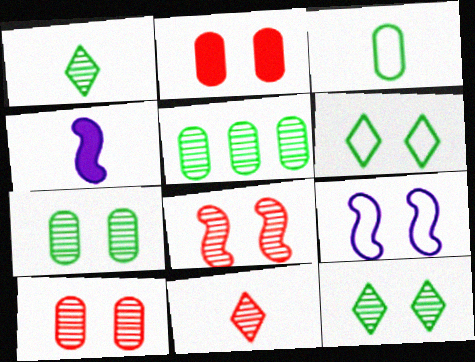[[2, 9, 12], 
[3, 4, 11]]